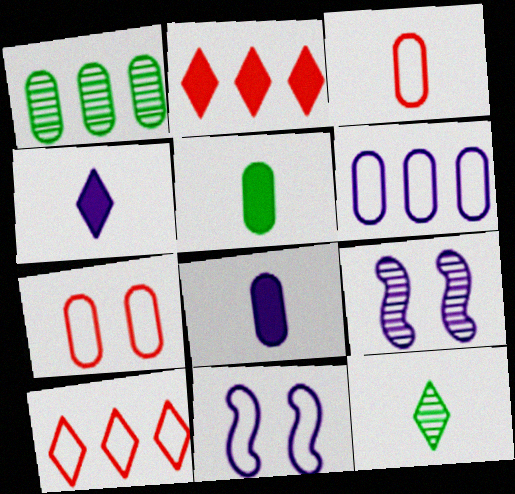[[1, 7, 8], 
[4, 6, 9], 
[5, 9, 10]]